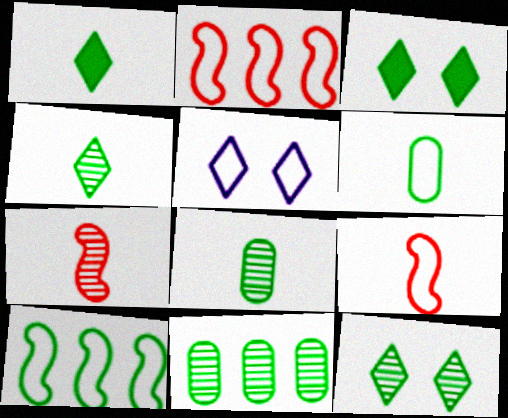[[2, 5, 6], 
[3, 8, 10]]